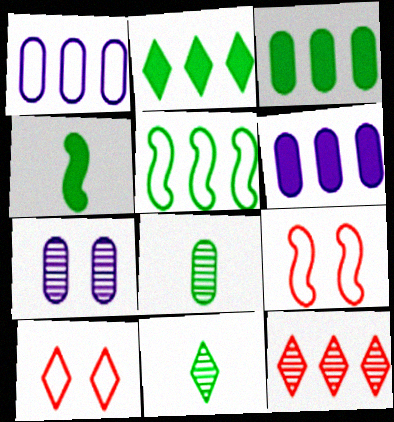[[5, 6, 12], 
[6, 9, 11]]